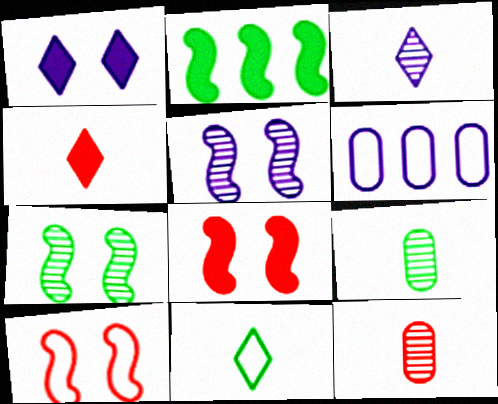[[3, 4, 11], 
[4, 6, 7], 
[6, 10, 11]]